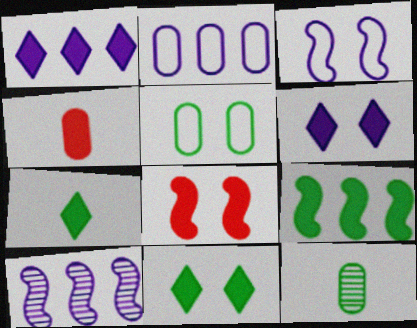[[1, 2, 10], 
[4, 6, 9]]